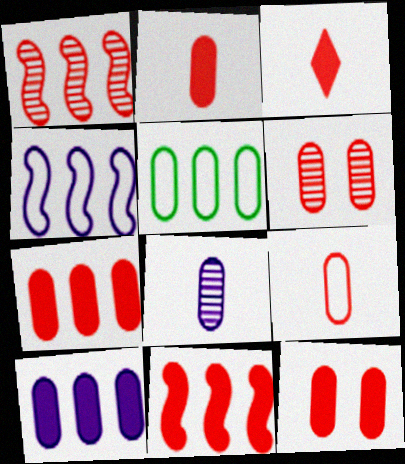[[2, 7, 12], 
[3, 11, 12], 
[5, 8, 12], 
[6, 7, 9]]